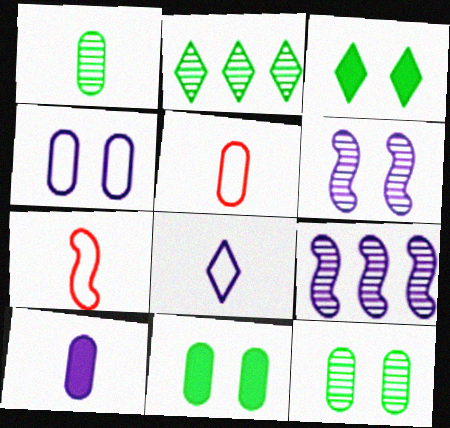[[1, 5, 10], 
[3, 5, 9]]